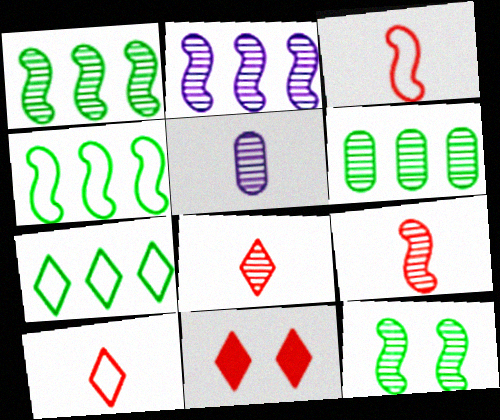[[2, 9, 12], 
[4, 5, 11]]